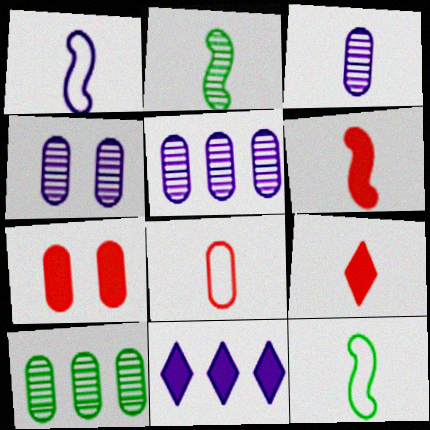[[1, 2, 6], 
[1, 4, 11], 
[3, 4, 5], 
[3, 9, 12]]